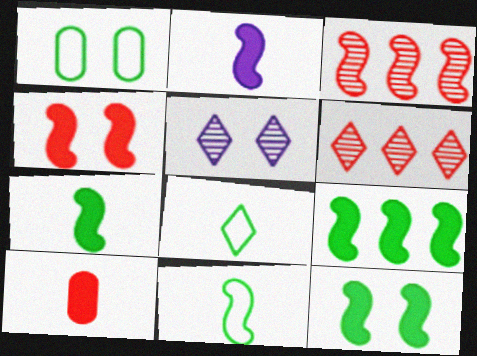[[1, 2, 6], 
[1, 4, 5], 
[2, 4, 9], 
[7, 9, 12]]